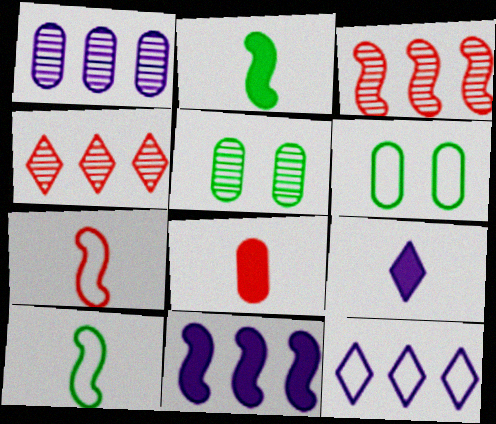[[1, 6, 8], 
[1, 11, 12], 
[2, 8, 9], 
[3, 6, 9], 
[6, 7, 12]]